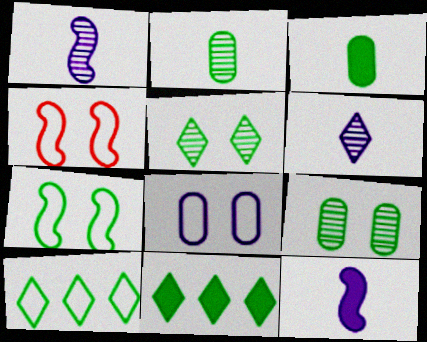[[2, 7, 11]]